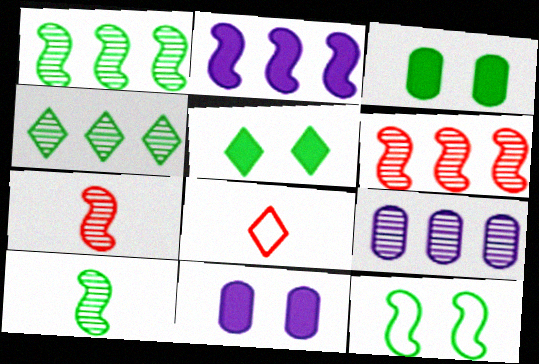[[1, 8, 11], 
[2, 7, 12], 
[4, 6, 9]]